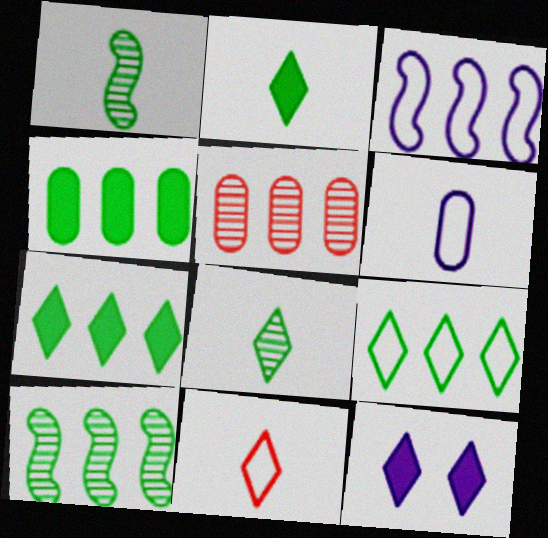[[3, 5, 7], 
[4, 9, 10]]